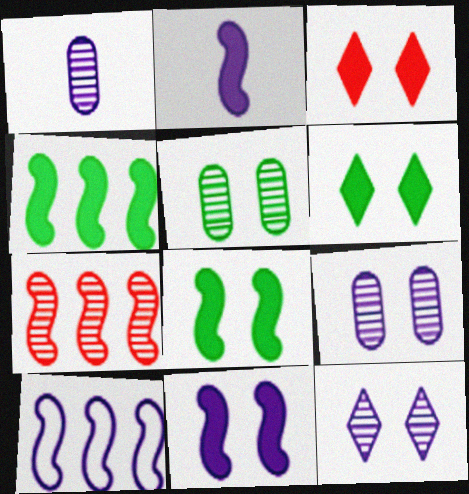[[4, 7, 10]]